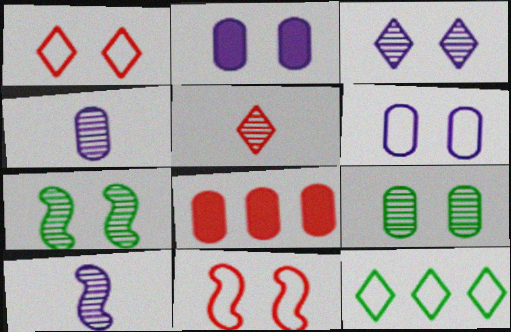[[1, 2, 7], 
[5, 8, 11]]